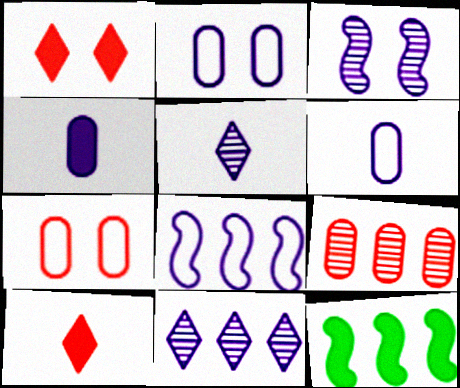[[1, 4, 12], 
[5, 7, 12]]